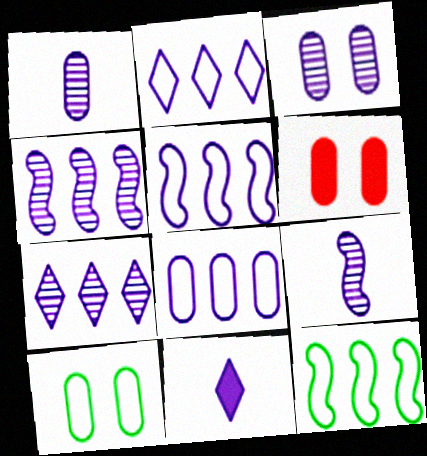[[2, 5, 8], 
[3, 5, 11], 
[3, 6, 10], 
[3, 7, 9]]